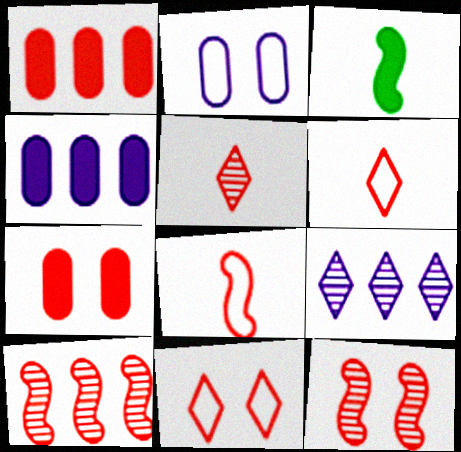[[1, 6, 12], 
[6, 7, 10], 
[7, 11, 12]]